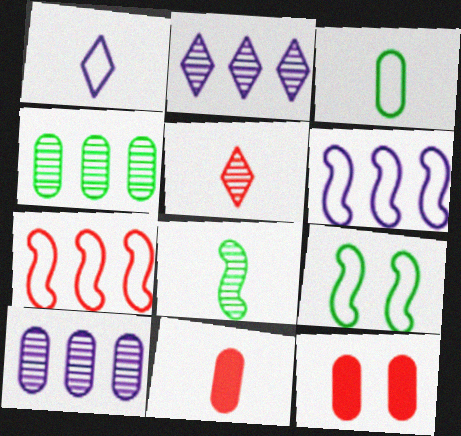[[1, 8, 11], 
[2, 9, 11], 
[3, 10, 12], 
[5, 7, 12]]